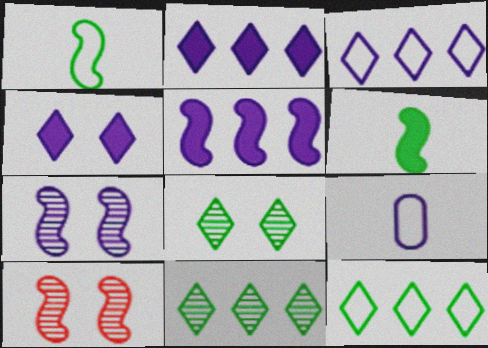[[1, 5, 10], 
[2, 7, 9]]